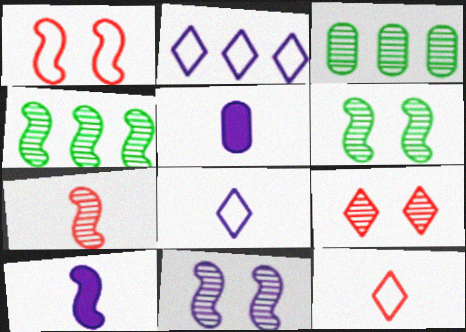[[1, 4, 10], 
[2, 5, 11], 
[4, 7, 11]]